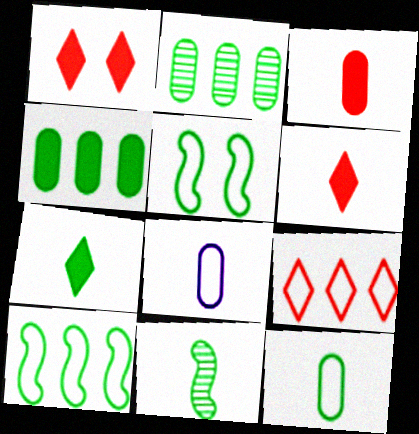[[2, 5, 7], 
[5, 8, 9], 
[6, 8, 11], 
[7, 11, 12]]